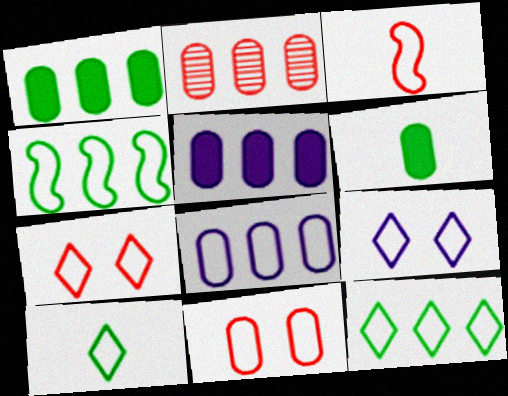[[1, 2, 8]]